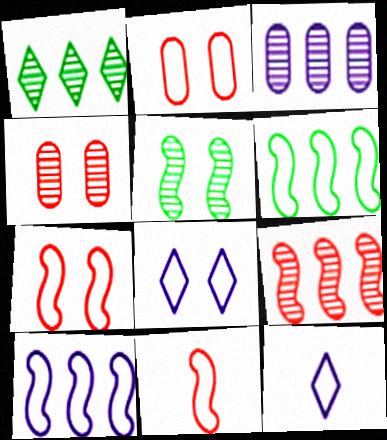[[1, 3, 9], 
[2, 6, 12]]